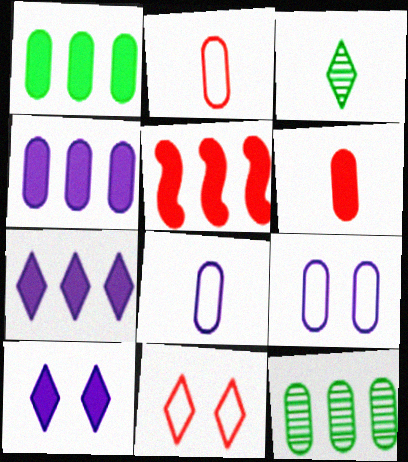[[1, 5, 7], 
[3, 5, 9], 
[3, 7, 11], 
[6, 9, 12]]